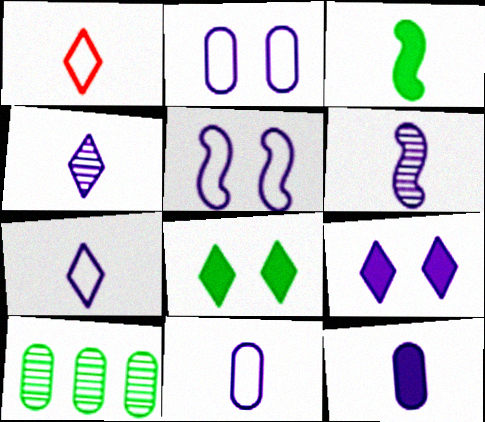[[6, 7, 12]]